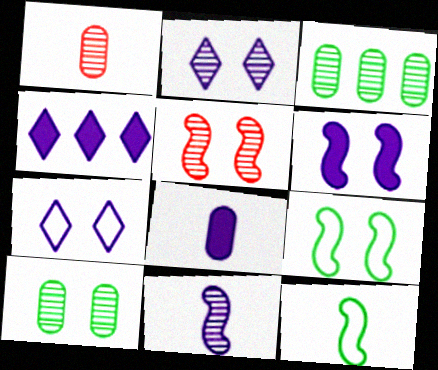[[1, 4, 9], 
[2, 5, 10], 
[4, 6, 8], 
[5, 6, 9]]